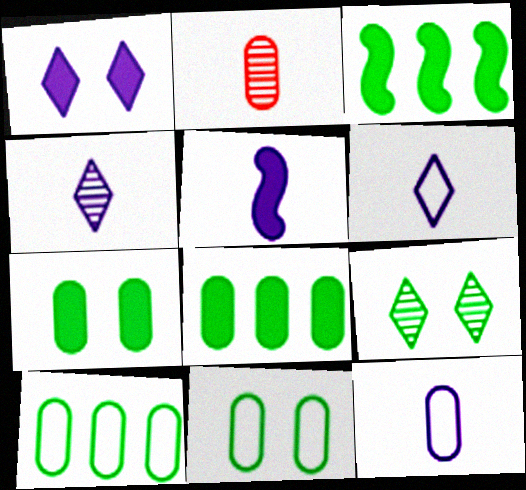[[4, 5, 12]]